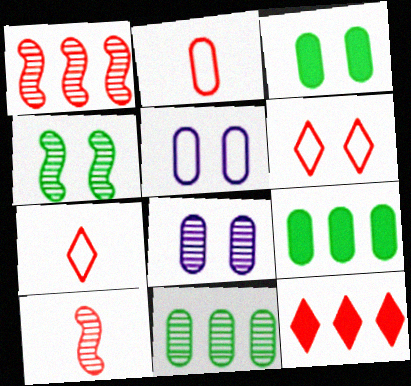[[2, 8, 9]]